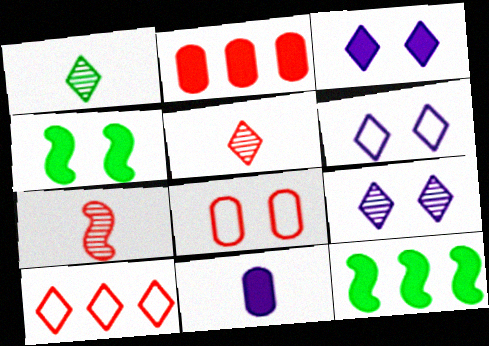[[1, 3, 10], 
[3, 6, 9], 
[4, 8, 9]]